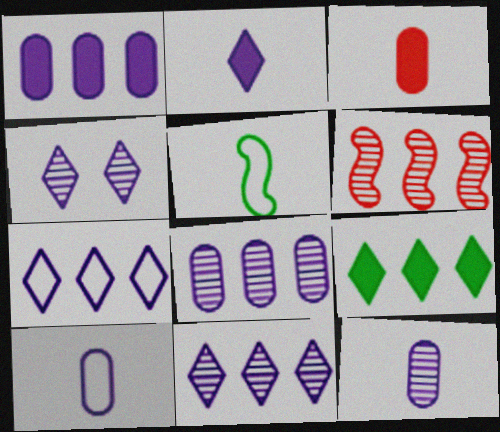[[2, 4, 7]]